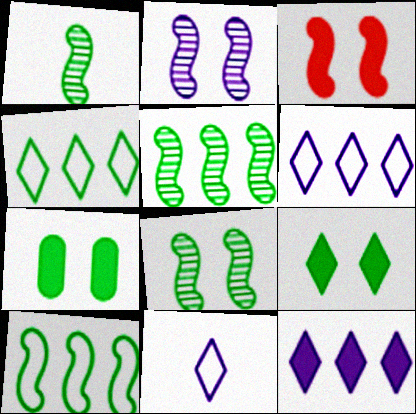[[1, 4, 7], 
[1, 5, 8]]